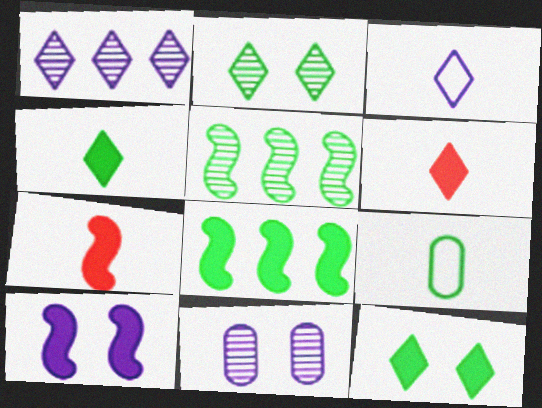[[2, 8, 9], 
[5, 9, 12], 
[7, 8, 10]]